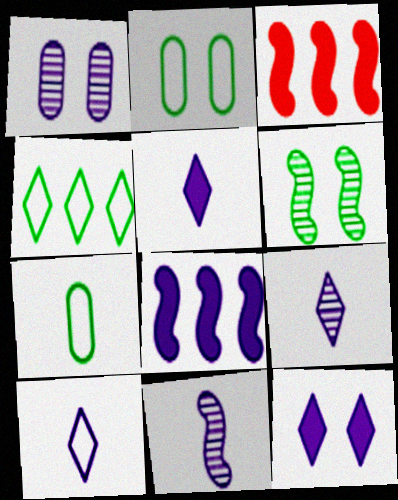[[1, 8, 10], 
[2, 3, 9], 
[5, 9, 10]]